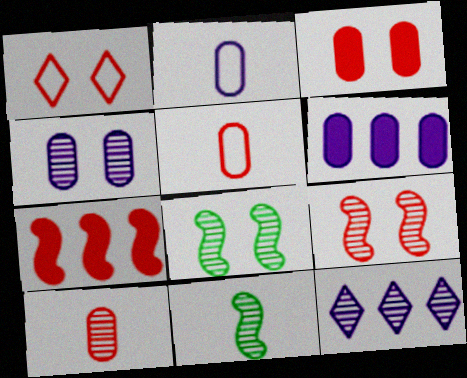[[1, 3, 9], 
[1, 6, 11], 
[1, 7, 10], 
[2, 4, 6], 
[8, 10, 12]]